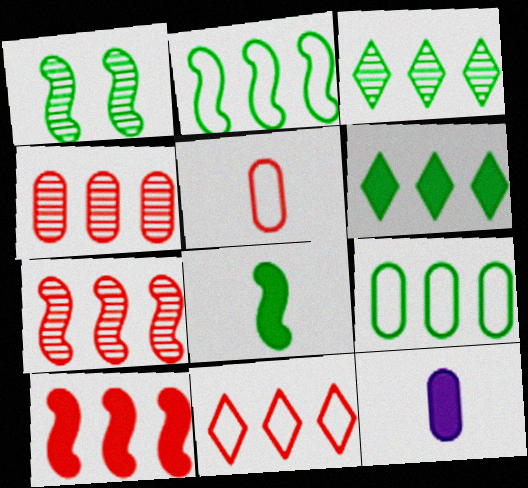[[1, 2, 8], 
[1, 11, 12], 
[4, 10, 11]]